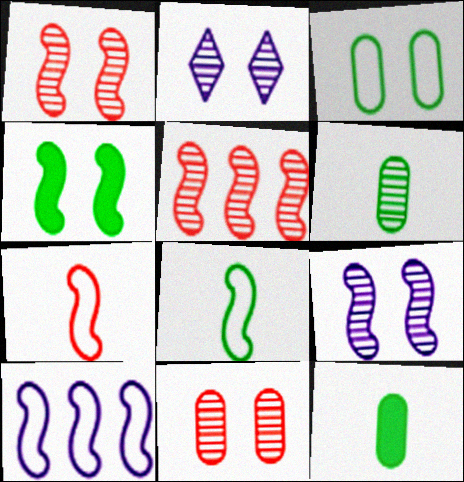[[2, 5, 6]]